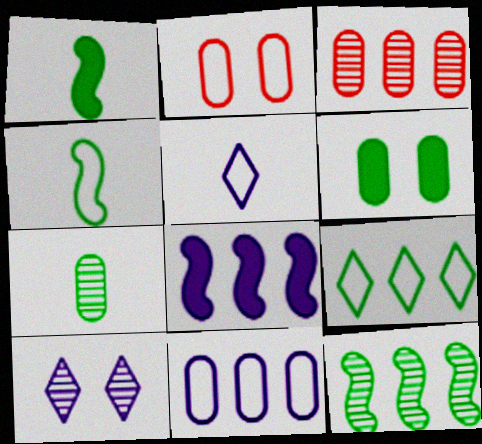[[3, 8, 9]]